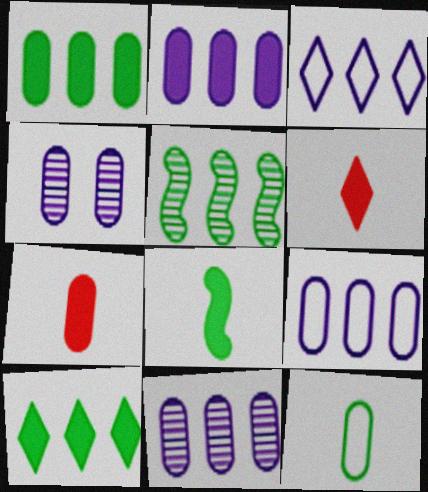[[2, 9, 11]]